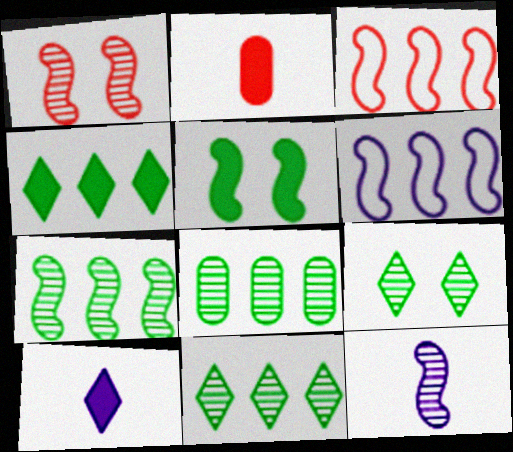[[1, 7, 12], 
[2, 6, 9], 
[3, 5, 12], 
[7, 8, 11]]